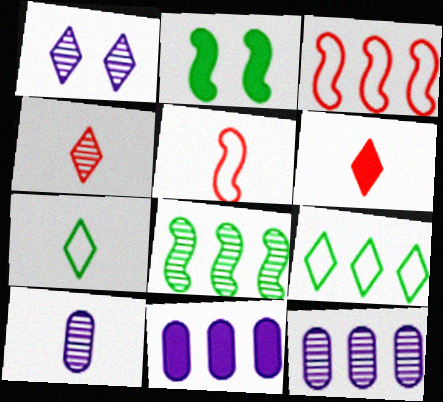[[1, 6, 9], 
[2, 6, 11]]